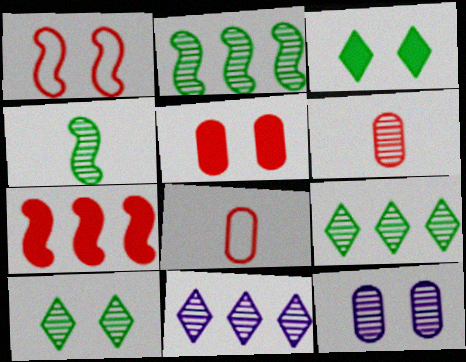[[1, 3, 12]]